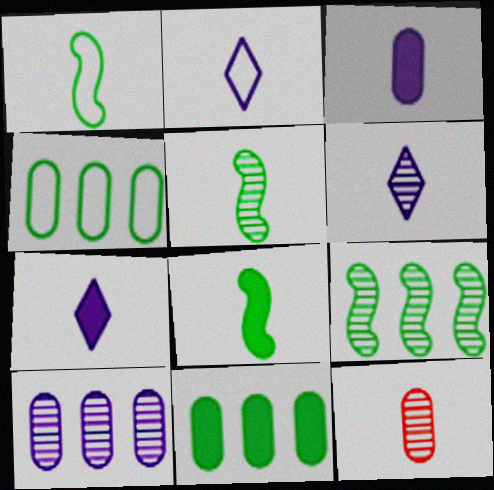[[1, 5, 8], 
[1, 7, 12], 
[2, 6, 7], 
[2, 8, 12], 
[5, 6, 12]]